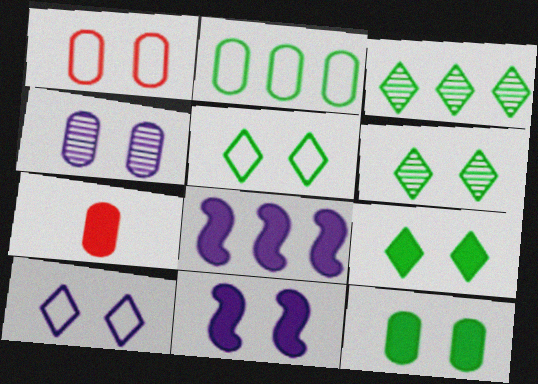[[1, 4, 12], 
[1, 6, 11], 
[2, 4, 7], 
[4, 10, 11], 
[5, 6, 9], 
[7, 8, 9]]